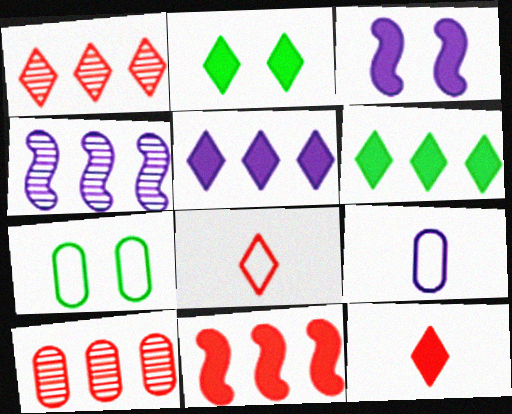[[2, 5, 12], 
[4, 7, 12]]